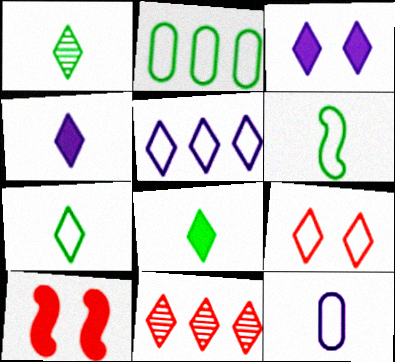[[1, 7, 8], 
[3, 7, 11], 
[5, 7, 9]]